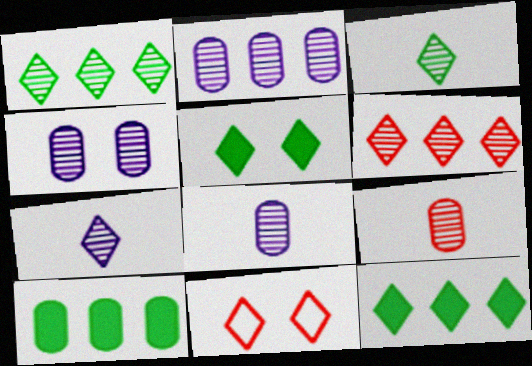[[2, 4, 8], 
[7, 11, 12]]